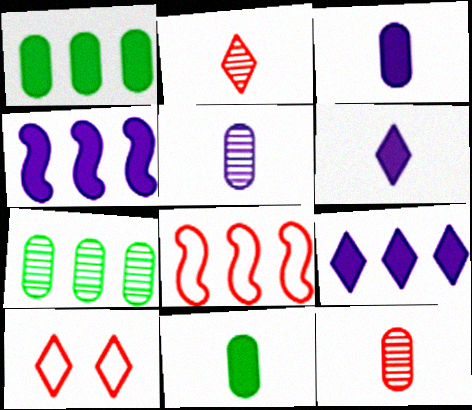[[7, 8, 9]]